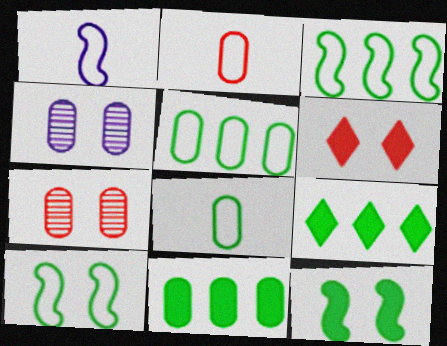[[1, 7, 9], 
[2, 4, 11], 
[4, 6, 10]]